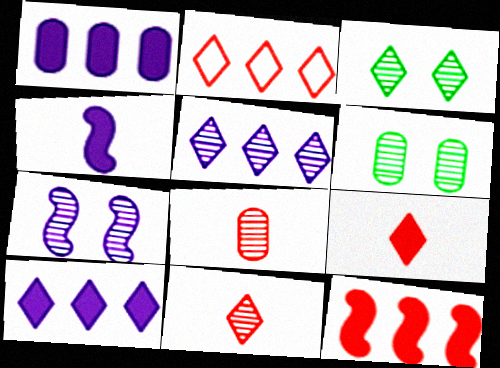[[2, 4, 6], 
[3, 5, 11]]